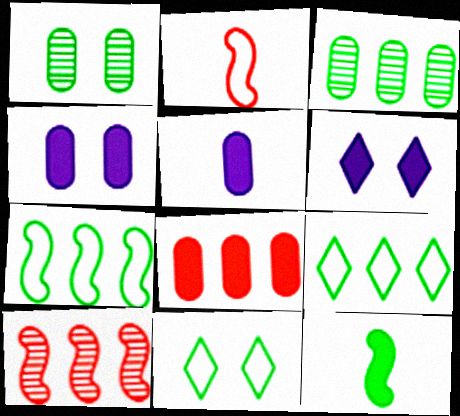[[1, 9, 12], 
[2, 3, 6], 
[3, 11, 12], 
[5, 10, 11], 
[6, 8, 12]]